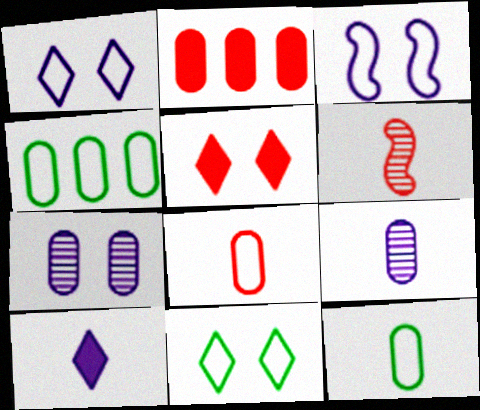[[2, 7, 12], 
[6, 10, 12]]